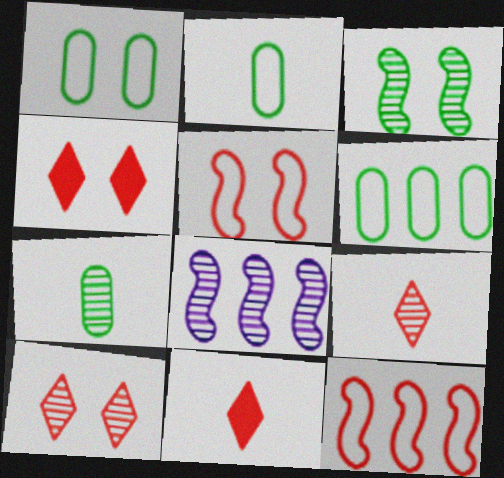[[1, 2, 6], 
[1, 8, 11], 
[2, 4, 8], 
[7, 8, 10]]